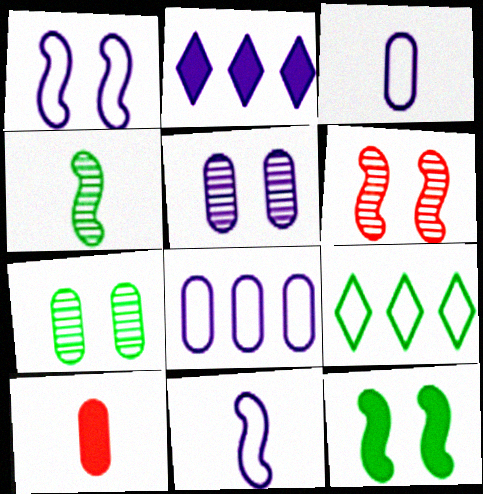[[1, 6, 12], 
[2, 5, 11], 
[2, 10, 12], 
[7, 8, 10]]